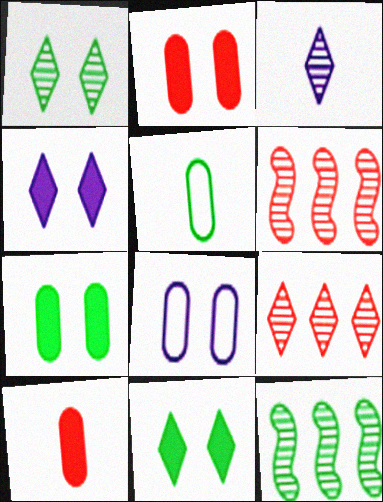[[1, 3, 9], 
[4, 5, 6], 
[5, 11, 12]]